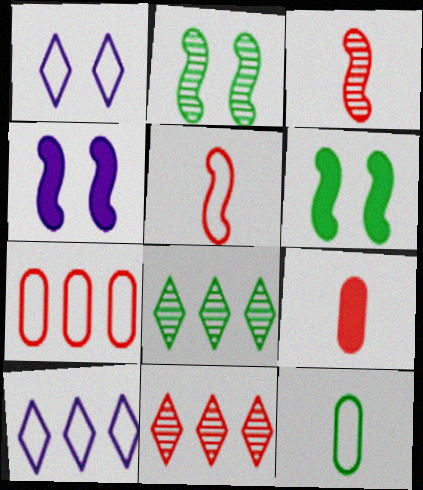[[2, 9, 10], 
[4, 11, 12], 
[6, 8, 12]]